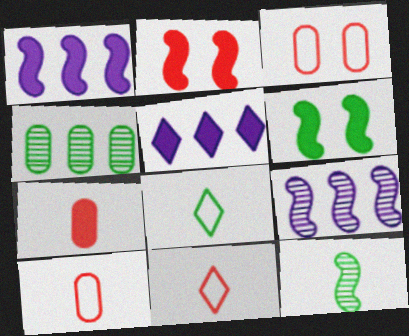[[3, 5, 12], 
[4, 6, 8], 
[5, 6, 7]]